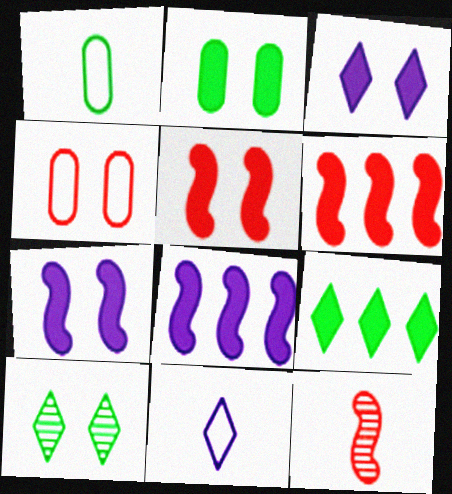[[2, 3, 5], 
[4, 7, 10]]